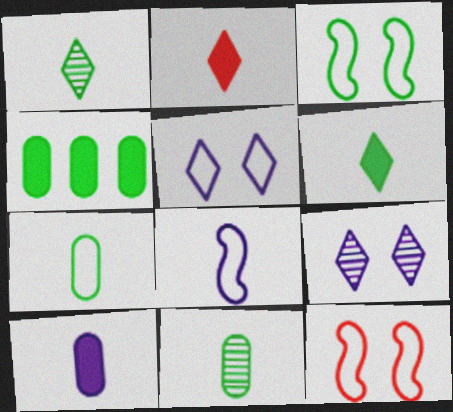[[1, 3, 4], 
[2, 8, 11]]